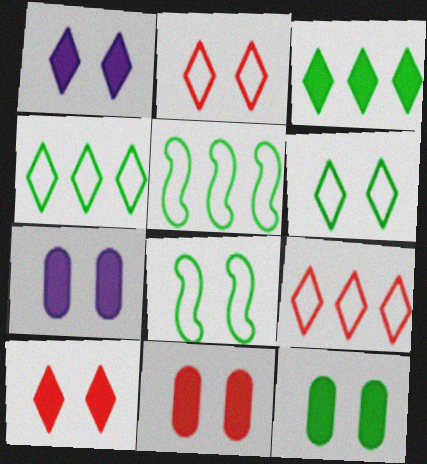[[7, 11, 12]]